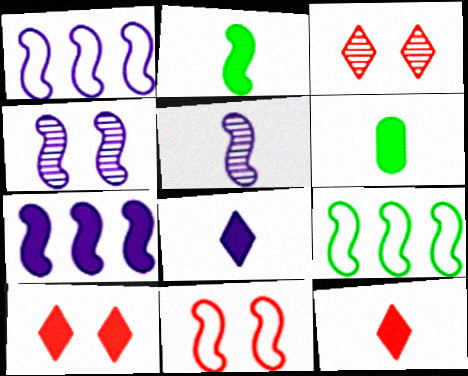[[1, 3, 6], 
[6, 7, 10]]